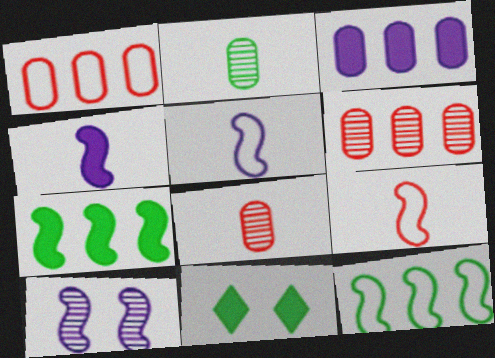[[2, 11, 12], 
[5, 6, 11], 
[7, 9, 10]]